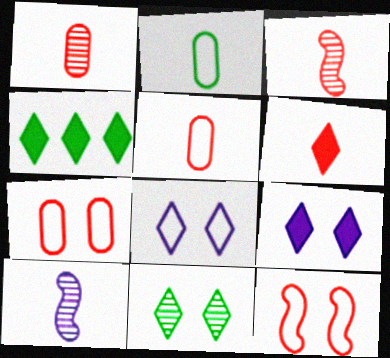[[2, 6, 10], 
[3, 5, 6], 
[4, 6, 9], 
[4, 7, 10]]